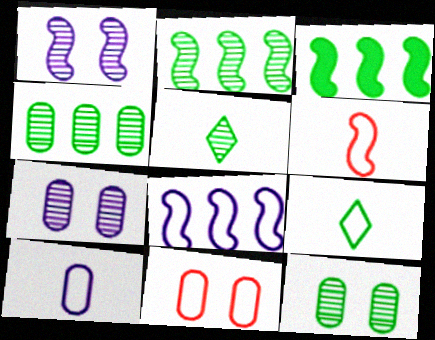[[1, 3, 6], 
[2, 5, 12], 
[3, 9, 12], 
[6, 9, 10], 
[8, 9, 11]]